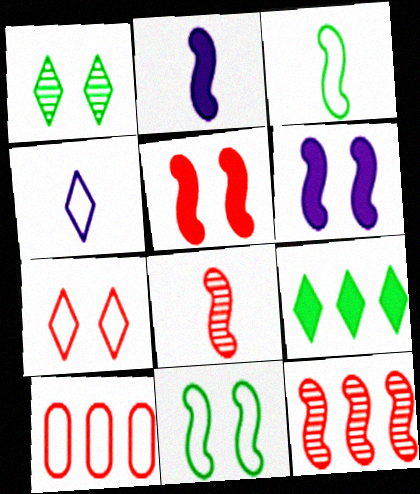[[1, 2, 10], 
[2, 3, 8], 
[2, 11, 12], 
[3, 6, 12], 
[4, 10, 11]]